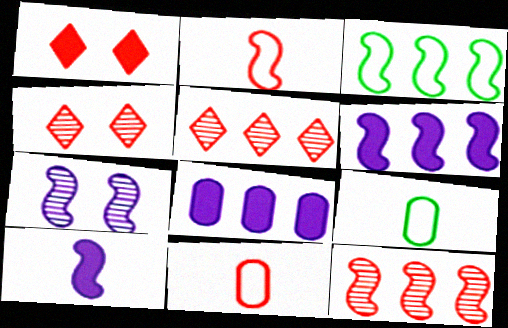[[1, 11, 12], 
[3, 5, 8], 
[3, 6, 12], 
[4, 6, 9]]